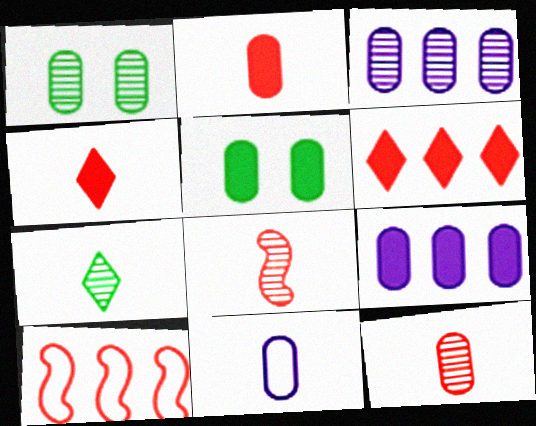[[1, 3, 12], 
[2, 5, 9]]